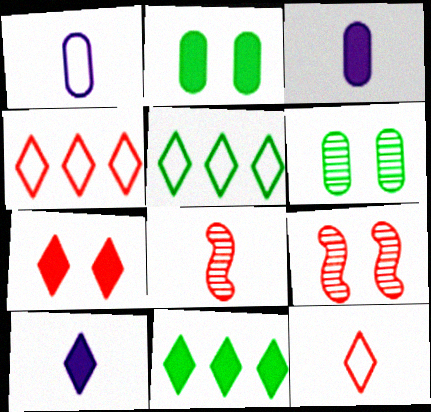[[1, 9, 11], 
[3, 5, 9], 
[7, 10, 11]]